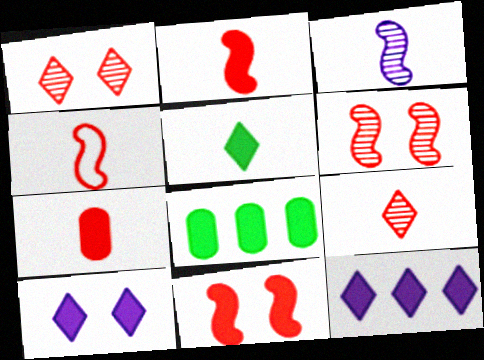[[2, 8, 10], 
[4, 7, 9]]